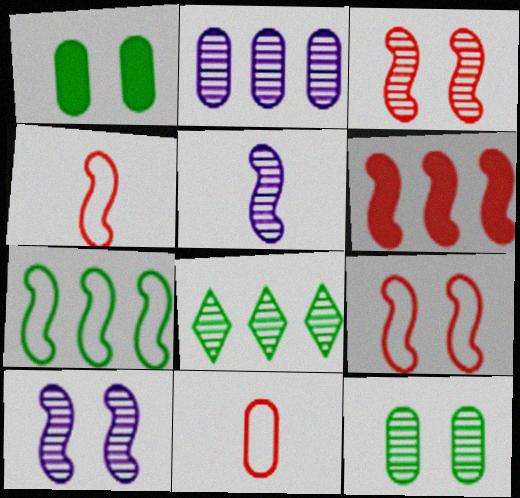[[1, 2, 11], 
[3, 4, 6]]